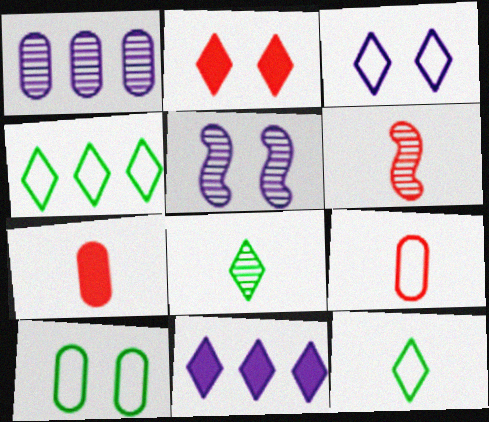[[1, 7, 10], 
[2, 5, 10], 
[4, 5, 7], 
[6, 10, 11]]